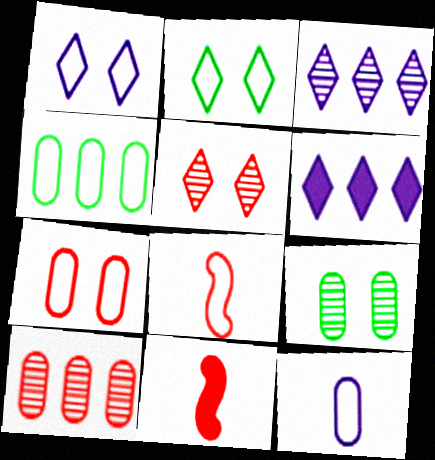[[1, 4, 8], 
[4, 7, 12], 
[6, 8, 9]]